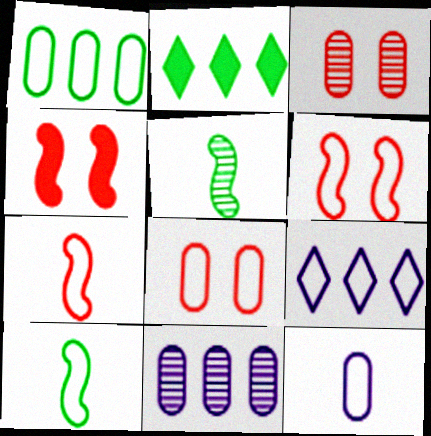[[1, 8, 12], 
[8, 9, 10]]